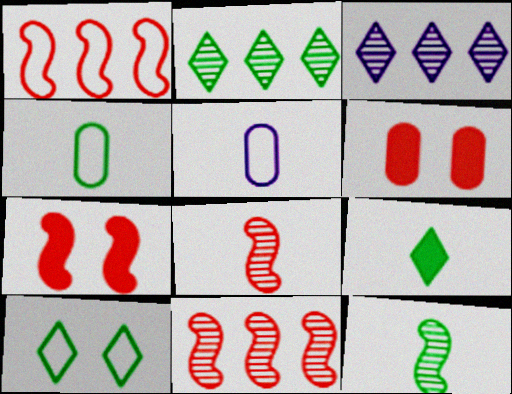[[1, 5, 10], 
[1, 7, 8], 
[2, 5, 7], 
[2, 9, 10], 
[3, 4, 7], 
[4, 9, 12], 
[5, 8, 9]]